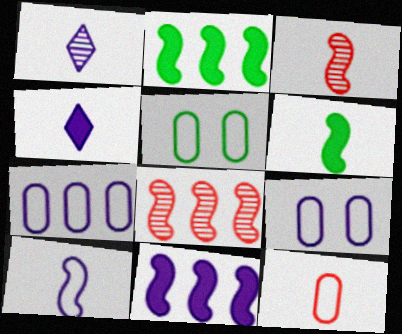[[1, 6, 12], 
[1, 9, 11], 
[3, 6, 10], 
[4, 5, 8], 
[5, 7, 12]]